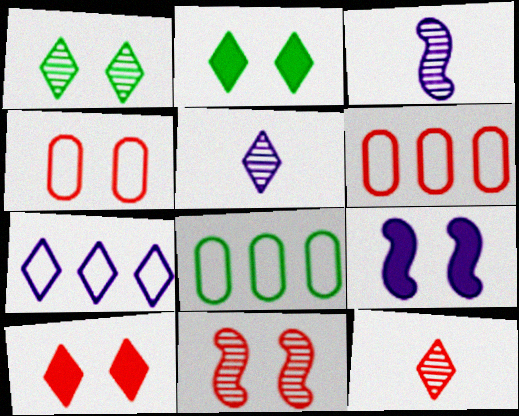[[1, 4, 9], 
[2, 3, 6], 
[2, 7, 12], 
[3, 8, 10], 
[4, 10, 11], 
[8, 9, 12]]